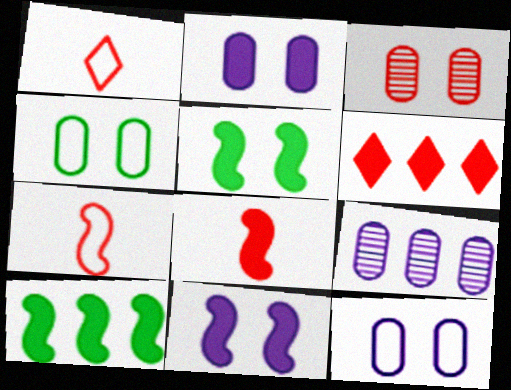[[1, 5, 9], 
[2, 3, 4], 
[3, 6, 7], 
[8, 10, 11]]